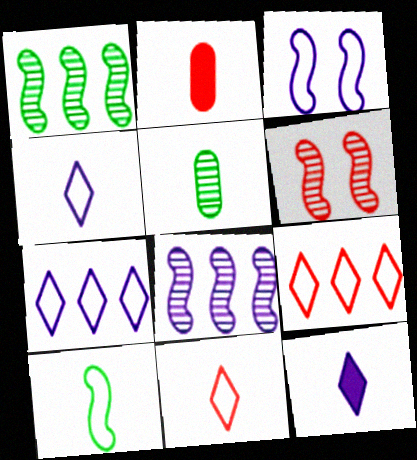[[2, 6, 9]]